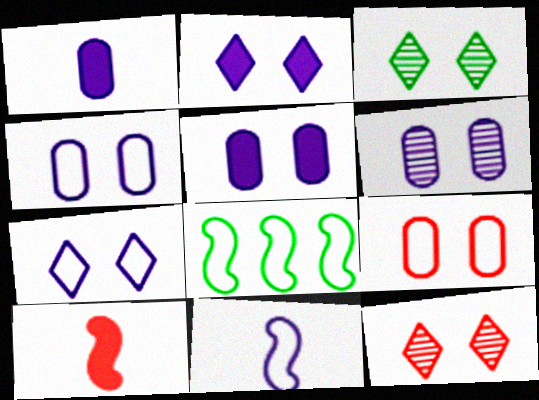[[1, 8, 12], 
[4, 5, 6]]